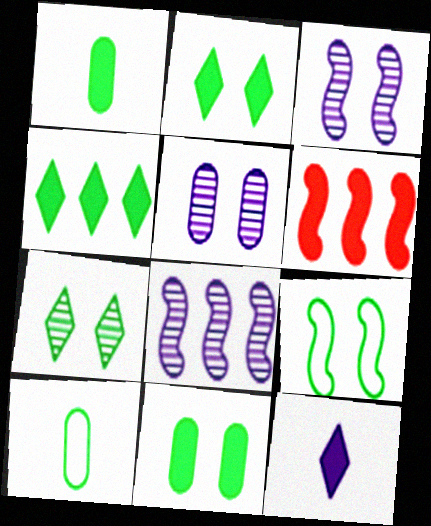[[6, 11, 12], 
[7, 9, 11]]